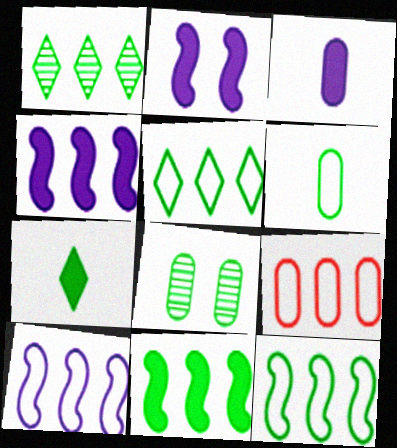[[1, 4, 9], 
[3, 8, 9], 
[5, 9, 10], 
[7, 8, 12]]